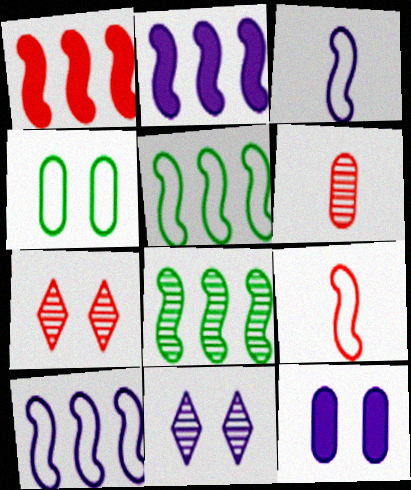[[1, 8, 10], 
[6, 8, 11]]